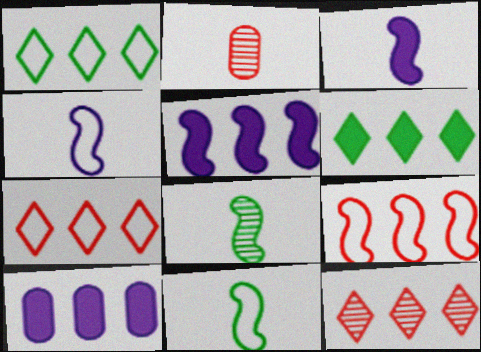[]